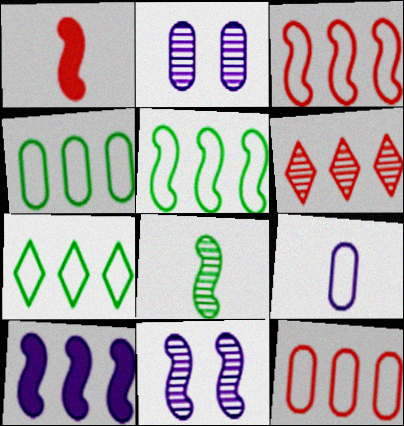[[1, 2, 7], 
[1, 5, 11], 
[2, 6, 8], 
[4, 5, 7], 
[4, 6, 10]]